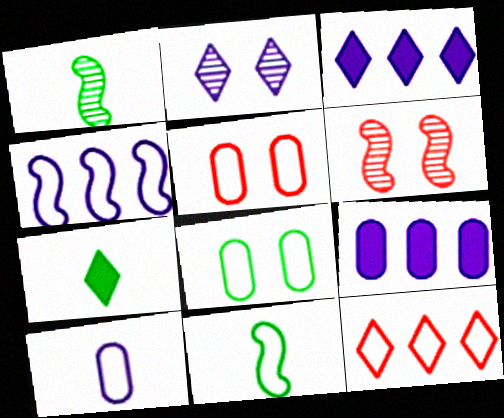[[1, 3, 5], 
[2, 7, 12]]